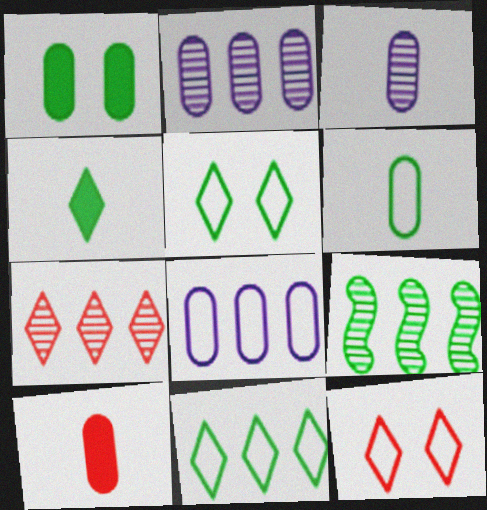[[2, 7, 9], 
[3, 6, 10]]